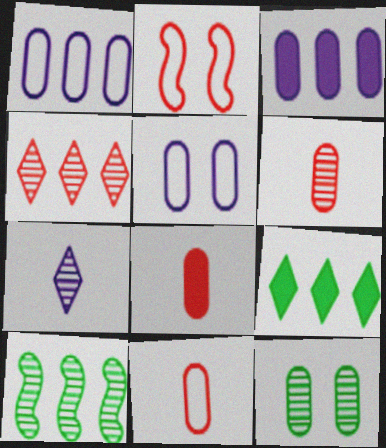[[1, 8, 12], 
[2, 4, 8], 
[3, 11, 12], 
[6, 8, 11]]